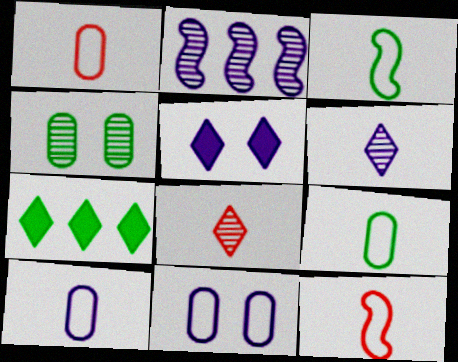[[1, 9, 10], 
[2, 4, 8], 
[2, 5, 10], 
[3, 4, 7]]